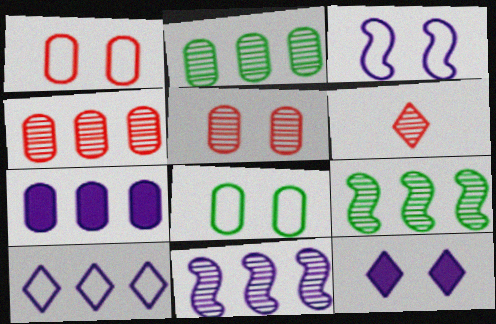[[7, 10, 11]]